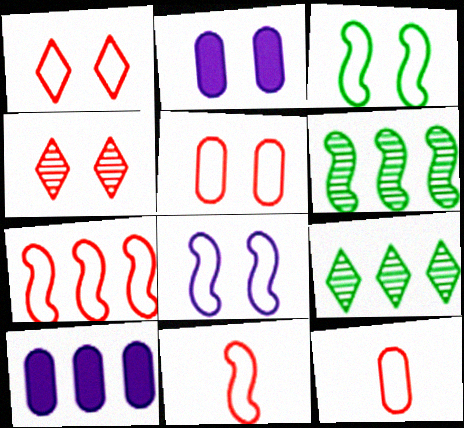[[1, 7, 12], 
[2, 3, 4], 
[2, 9, 11], 
[7, 9, 10]]